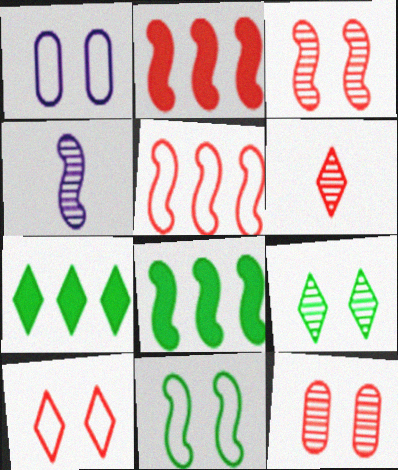[[1, 6, 8], 
[1, 10, 11], 
[2, 4, 11]]